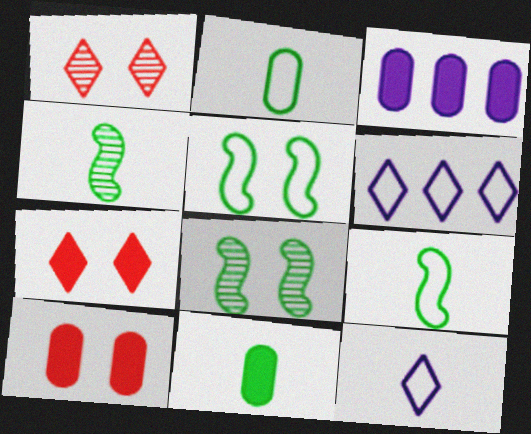[[1, 3, 9], 
[3, 10, 11], 
[4, 6, 10]]